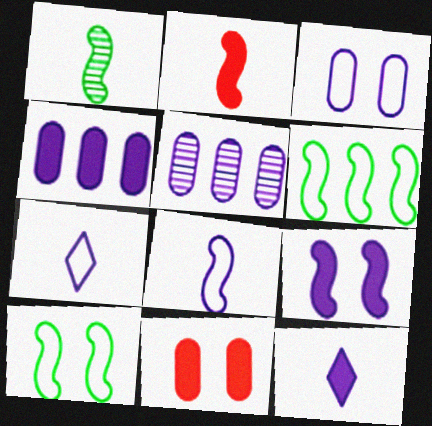[[1, 2, 8], 
[4, 9, 12], 
[5, 7, 9]]